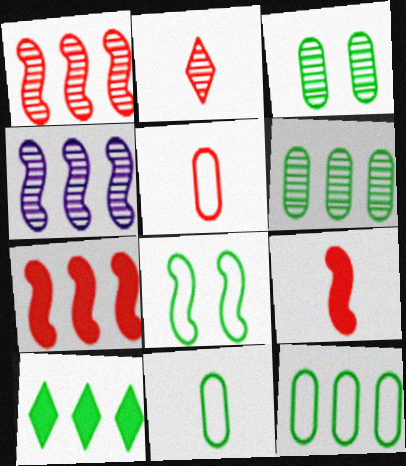[[2, 3, 4], 
[2, 5, 9], 
[4, 8, 9]]